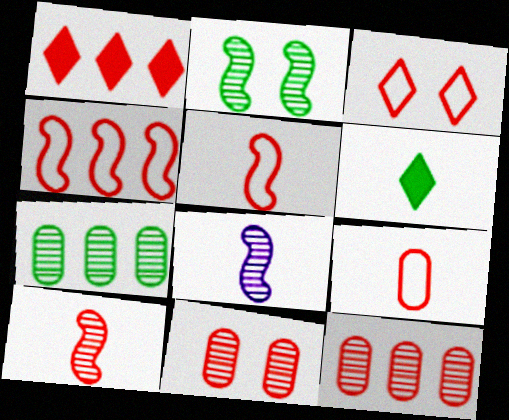[[1, 4, 12], 
[1, 5, 11], 
[3, 4, 9], 
[6, 8, 9]]